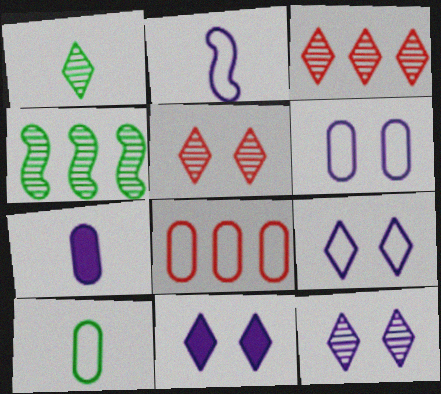[[1, 3, 12], 
[6, 8, 10], 
[9, 11, 12]]